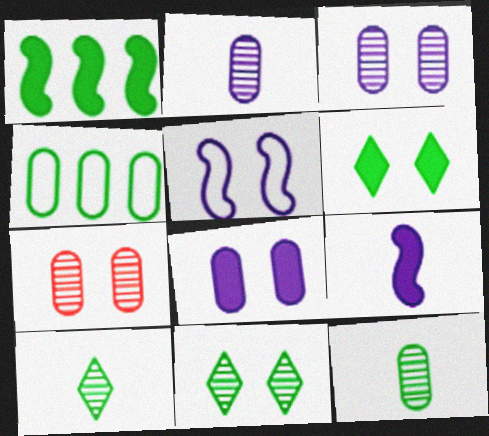[[5, 6, 7]]